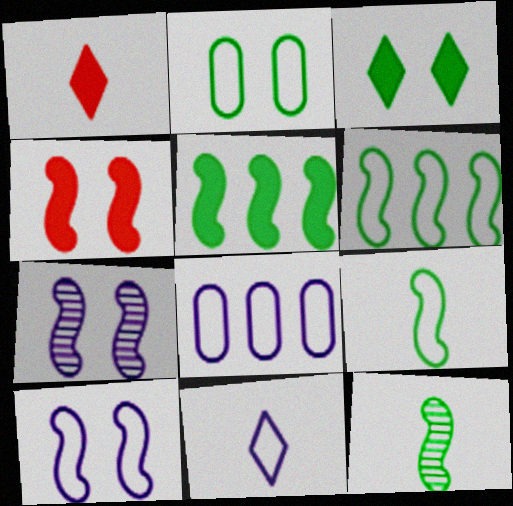[[8, 10, 11]]